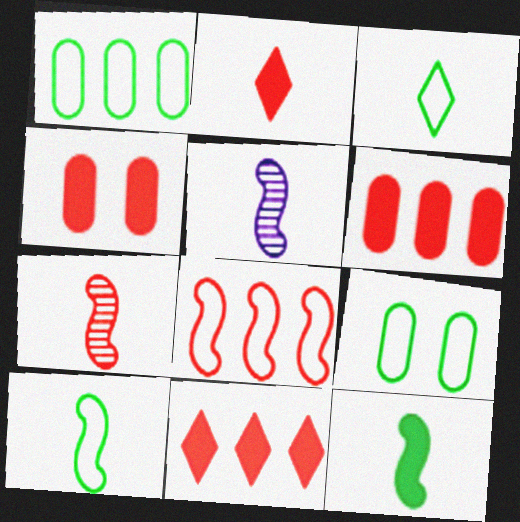[[5, 9, 11]]